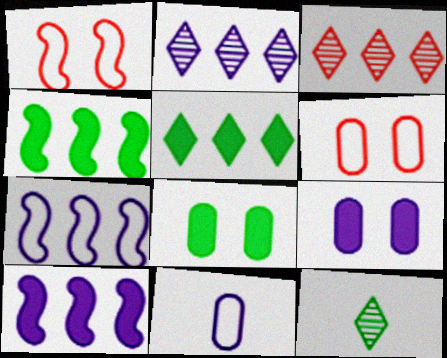[[6, 10, 12]]